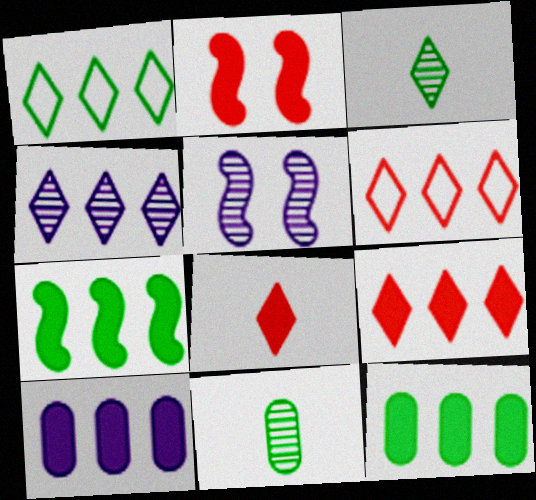[[1, 4, 9], 
[7, 9, 10]]